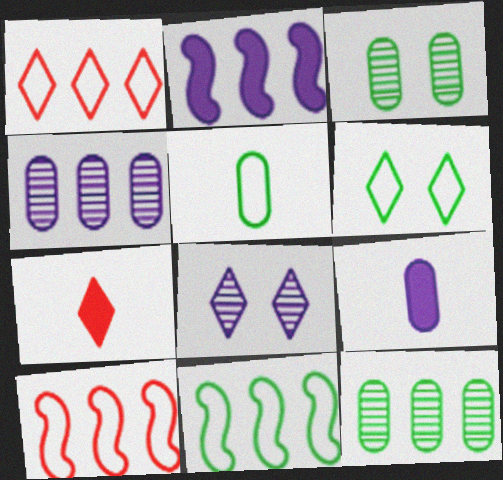[[1, 2, 12], 
[5, 6, 11]]